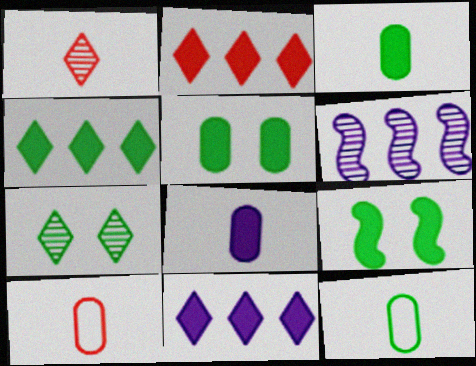[[2, 4, 11], 
[2, 8, 9], 
[3, 4, 9]]